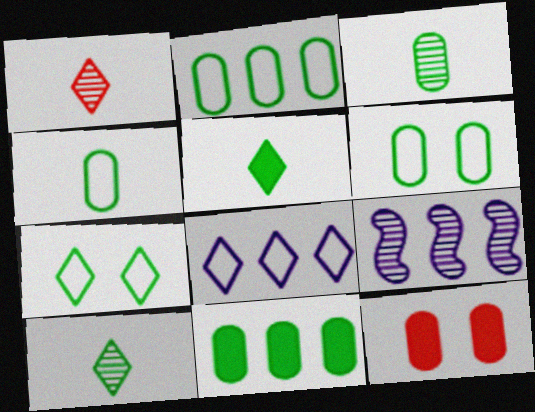[[2, 4, 6], 
[3, 6, 11]]